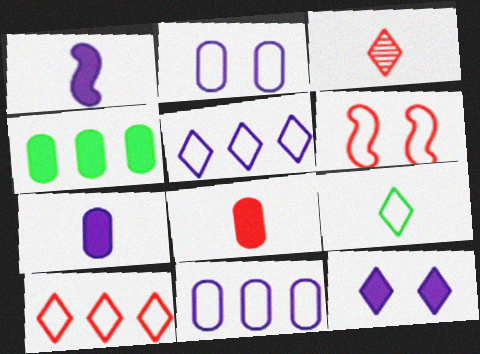[[6, 9, 11]]